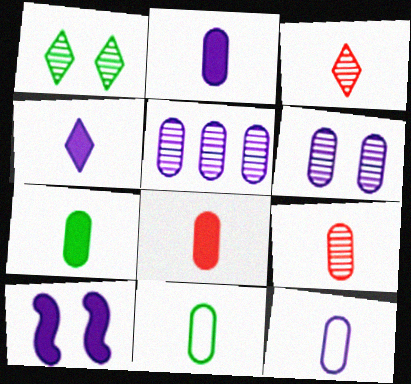[[2, 7, 8], 
[2, 9, 11], 
[7, 9, 12]]